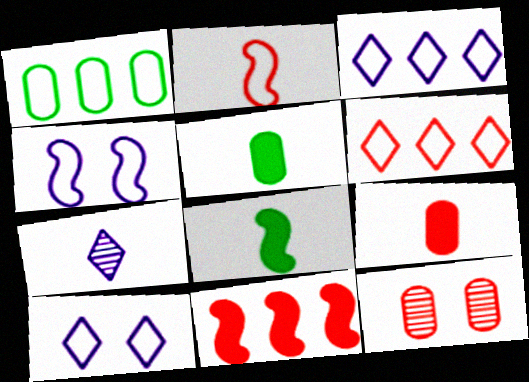[[1, 2, 10], 
[2, 5, 7], 
[3, 8, 12]]